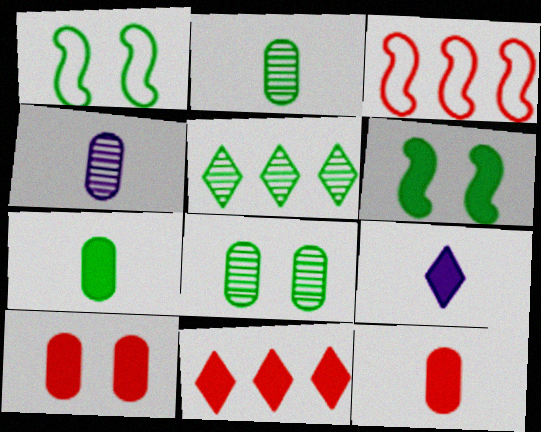[[1, 4, 11], 
[1, 5, 7], 
[3, 8, 9]]